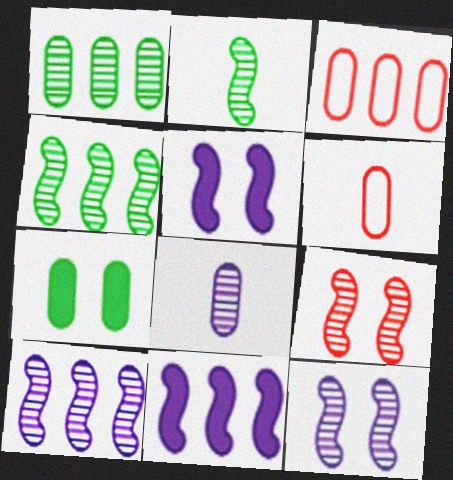[[2, 9, 10], 
[3, 7, 8]]